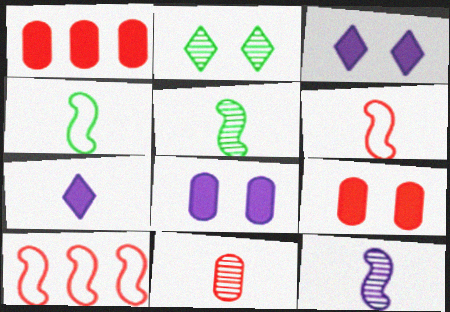[[4, 7, 11]]